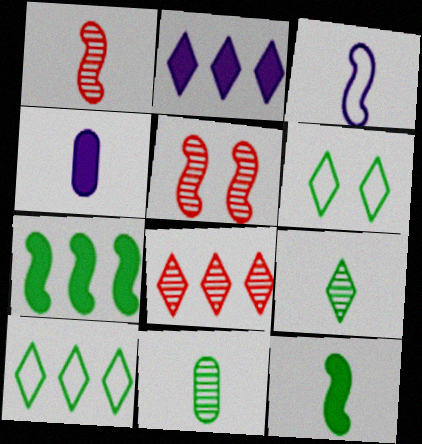[[1, 3, 12], 
[2, 8, 10], 
[3, 5, 7], 
[4, 5, 10], 
[6, 7, 11]]